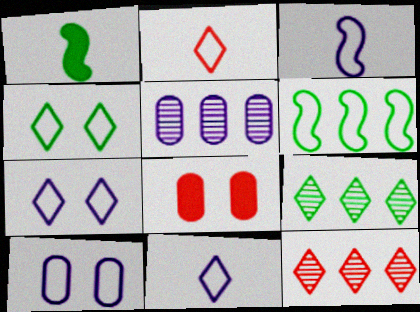[[1, 10, 12], 
[2, 6, 10], 
[3, 8, 9]]